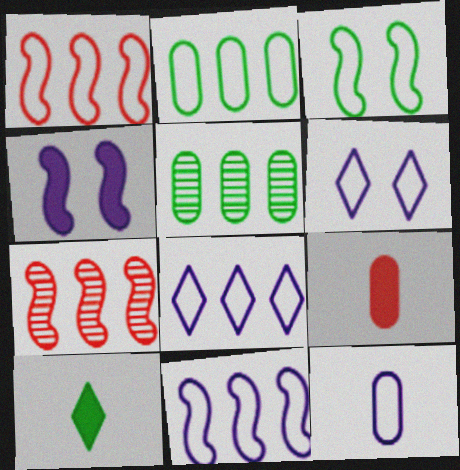[[1, 2, 8], 
[3, 5, 10], 
[6, 11, 12]]